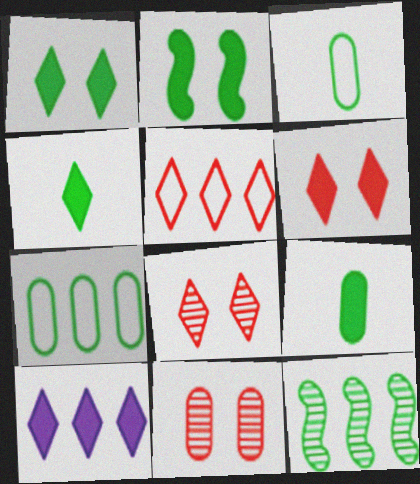[[1, 3, 12], 
[4, 6, 10]]